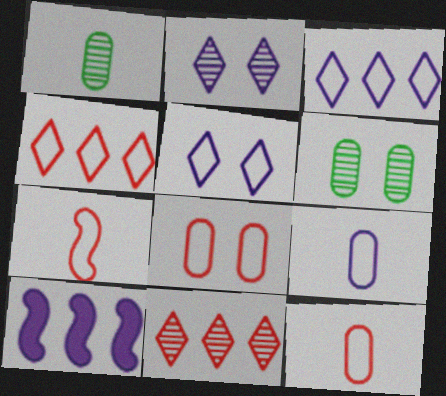[[2, 9, 10], 
[4, 7, 8]]